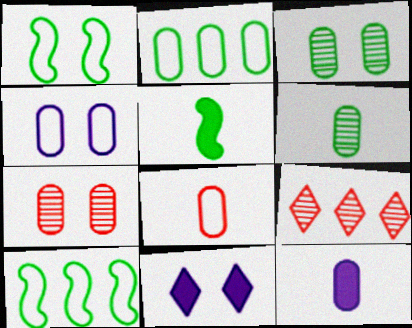[[1, 7, 11], 
[1, 9, 12], 
[2, 4, 8], 
[2, 7, 12], 
[4, 5, 9], 
[6, 8, 12]]